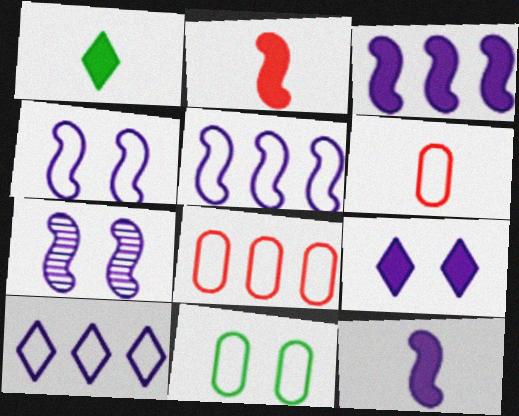[[1, 7, 8], 
[5, 7, 12]]